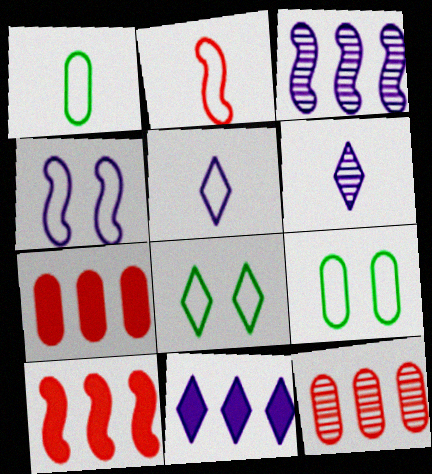[[1, 2, 5], 
[6, 9, 10]]